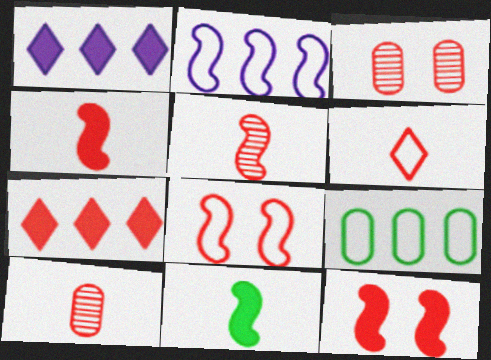[[4, 6, 10], 
[7, 8, 10]]